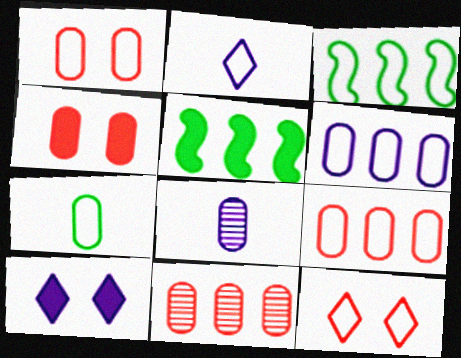[[1, 2, 3], 
[1, 6, 7], 
[5, 8, 12]]